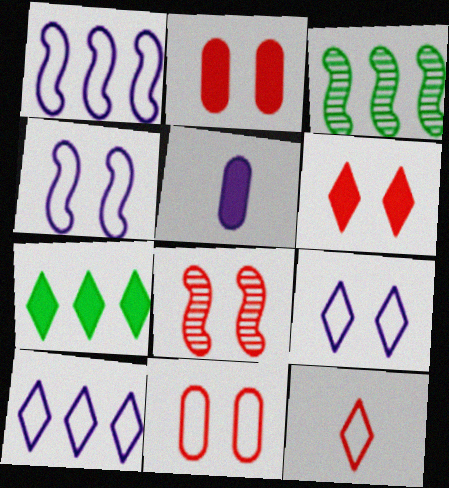[[6, 8, 11]]